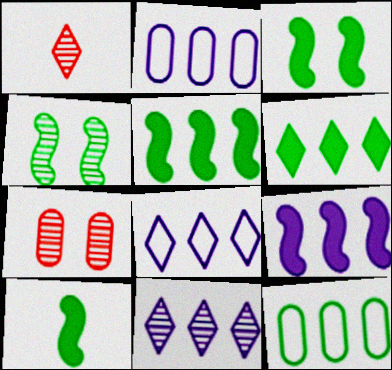[[1, 2, 3], 
[2, 9, 11], 
[3, 5, 10], 
[7, 8, 10]]